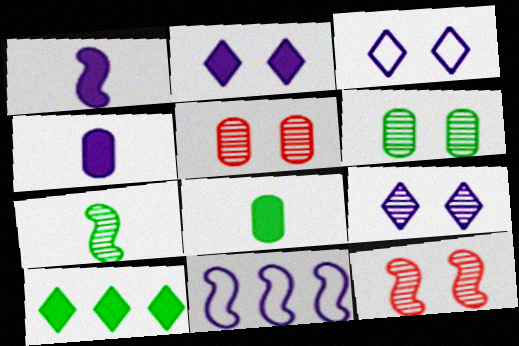[[2, 3, 9], 
[4, 9, 11], 
[6, 9, 12]]